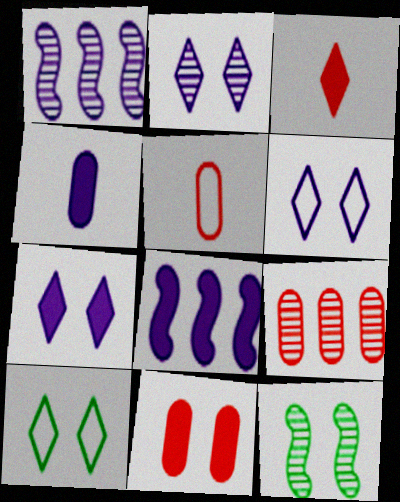[[1, 4, 6], 
[2, 6, 7], 
[4, 7, 8], 
[5, 9, 11], 
[6, 11, 12]]